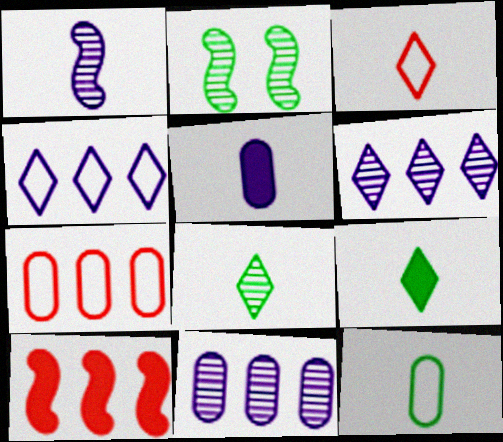[]